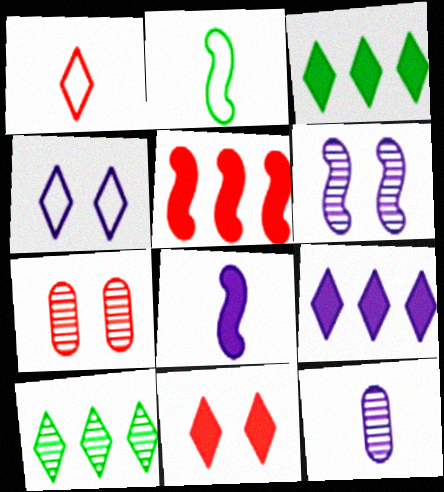[[1, 5, 7], 
[2, 5, 6], 
[2, 7, 9]]